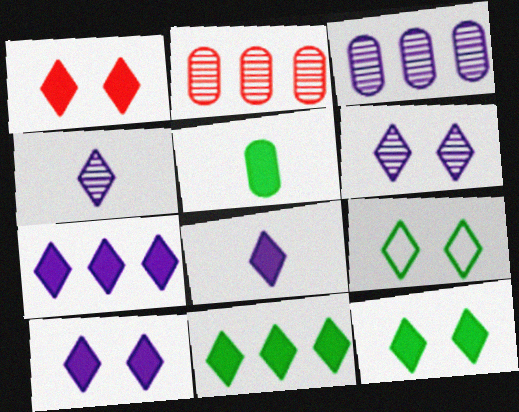[[1, 6, 9], 
[1, 8, 11], 
[1, 10, 12], 
[7, 8, 10]]